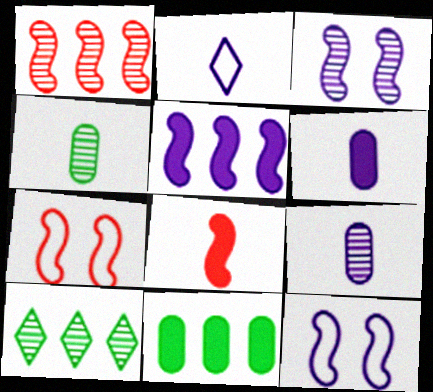[[1, 7, 8], 
[2, 4, 8], 
[6, 7, 10]]